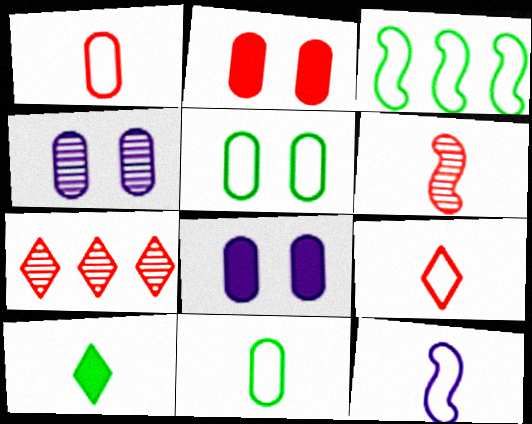[[2, 4, 5], 
[9, 11, 12]]